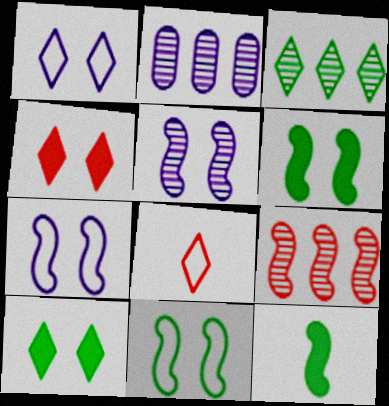[[2, 3, 9], 
[2, 6, 8], 
[7, 9, 12]]